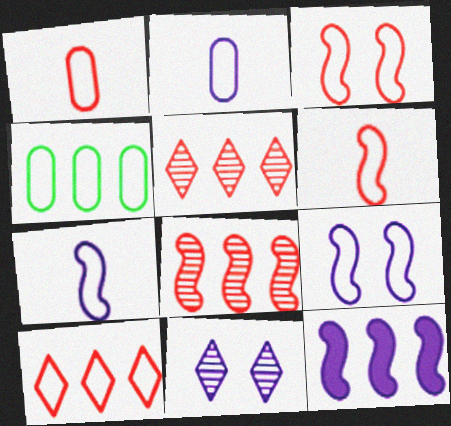[[1, 3, 10], 
[2, 11, 12], 
[4, 5, 12]]